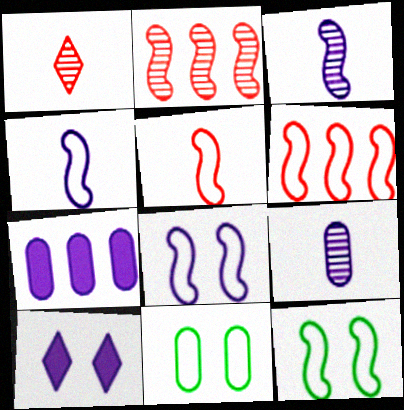[[1, 7, 12], 
[4, 6, 12]]